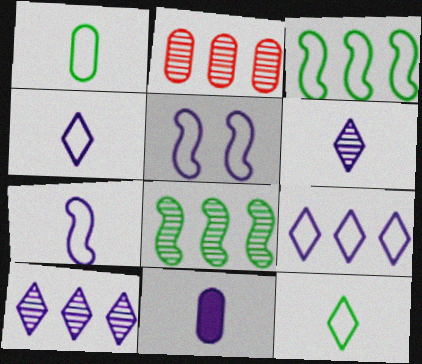[[2, 8, 10], 
[5, 10, 11], 
[6, 7, 11]]